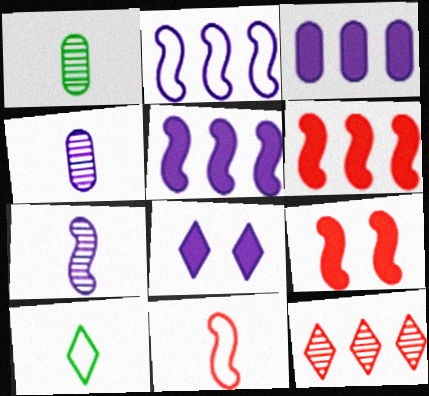[[2, 4, 8], 
[8, 10, 12]]